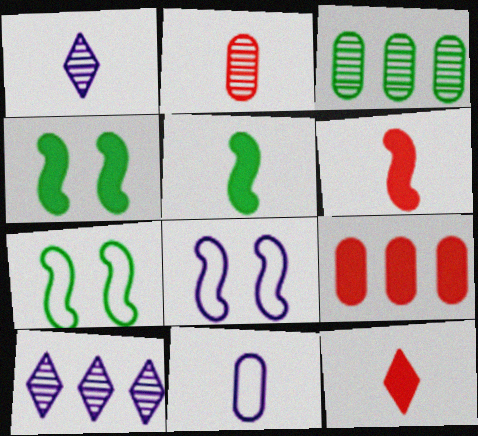[[1, 7, 9], 
[3, 8, 12]]